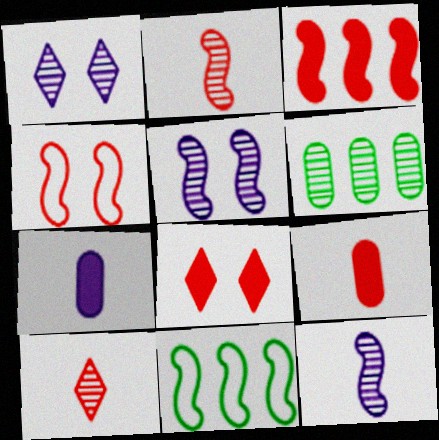[[1, 2, 6], 
[1, 9, 11], 
[2, 3, 4], 
[3, 8, 9], 
[5, 6, 10]]